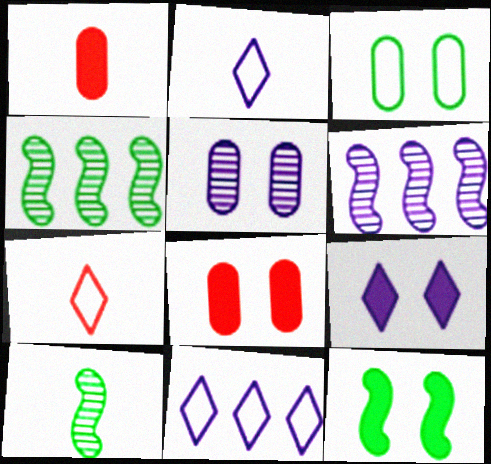[[1, 2, 10], 
[2, 4, 8], 
[3, 5, 8], 
[8, 9, 12], 
[8, 10, 11]]